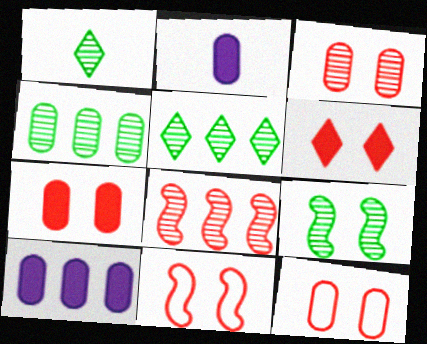[[1, 4, 9], 
[1, 10, 11], 
[2, 4, 12], 
[2, 5, 11], 
[3, 6, 11], 
[3, 7, 12]]